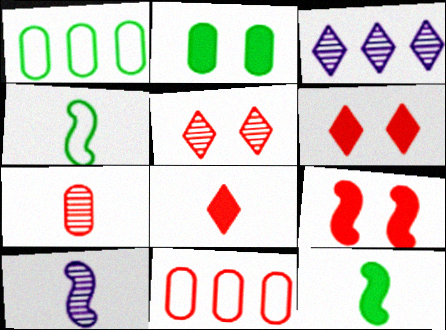[[1, 6, 10]]